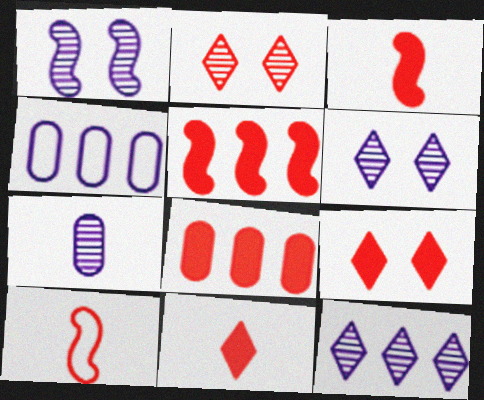[[1, 7, 12], 
[2, 8, 10], 
[3, 8, 9]]